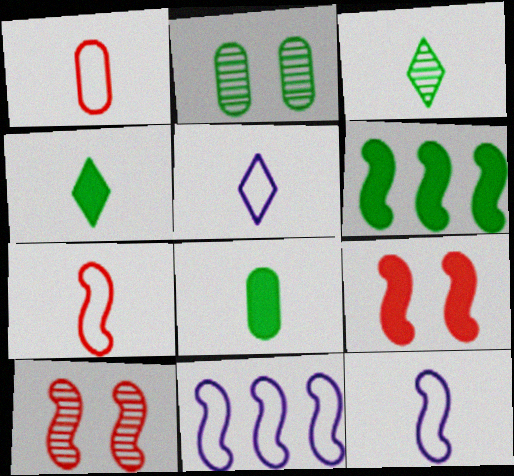[[6, 10, 12]]